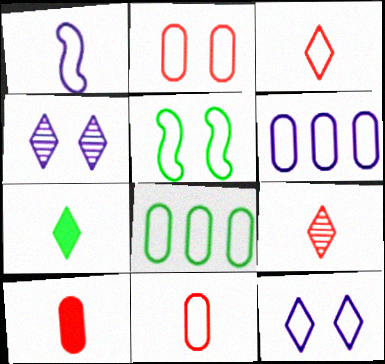[[1, 6, 12], 
[2, 5, 12], 
[3, 5, 6]]